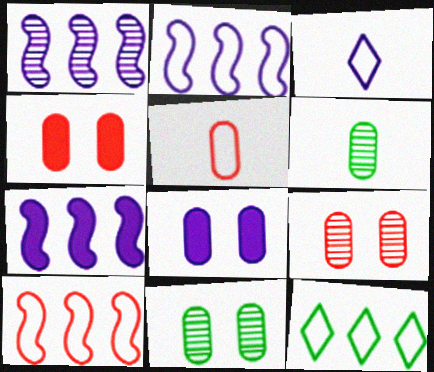[[1, 2, 7], 
[1, 3, 8]]